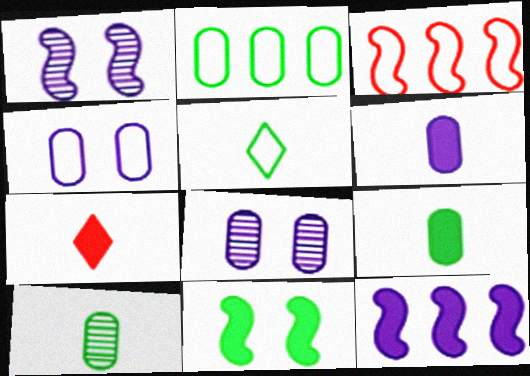[[1, 2, 7], 
[3, 4, 5]]